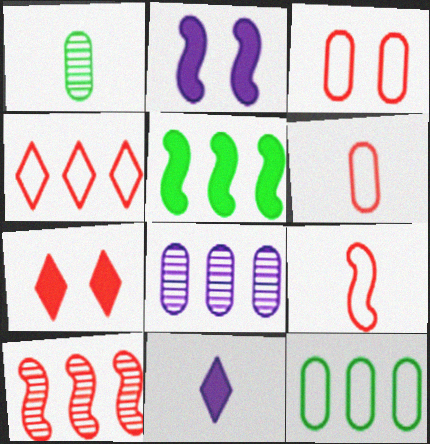[[1, 2, 4], 
[1, 9, 11], 
[3, 4, 9], 
[4, 5, 8], 
[6, 7, 10]]